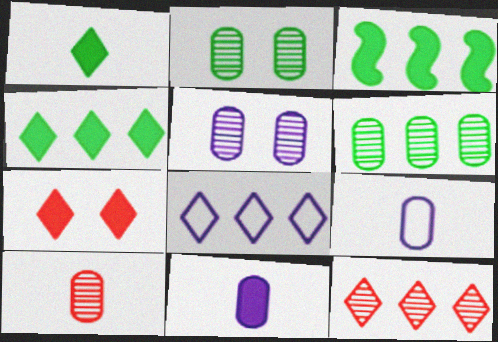[[3, 7, 11], 
[4, 8, 12], 
[5, 6, 10]]